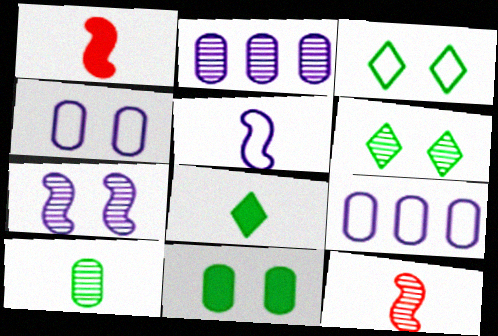[[1, 2, 3], 
[1, 6, 9], 
[2, 6, 12]]